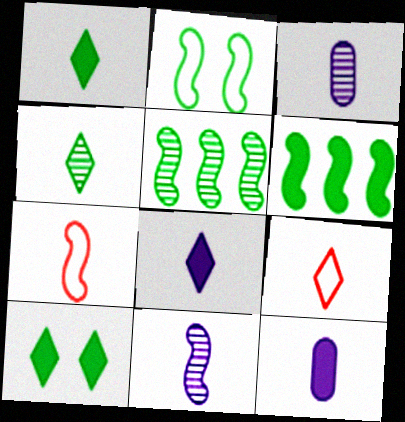[[1, 3, 7], 
[4, 7, 12], 
[4, 8, 9]]